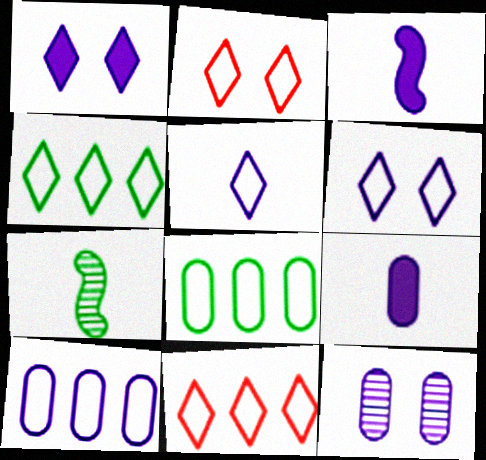[[2, 4, 5], 
[9, 10, 12]]